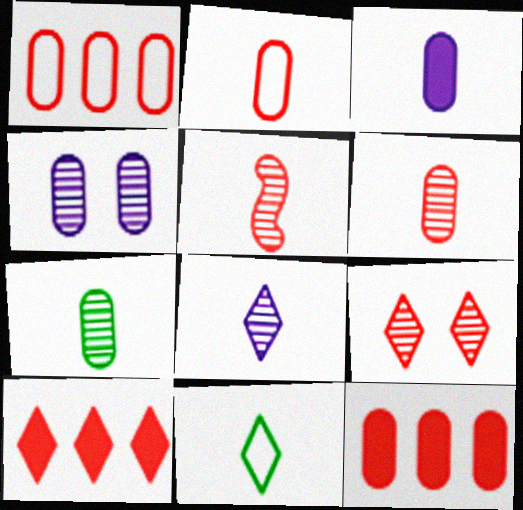[[2, 3, 7], 
[3, 5, 11], 
[5, 7, 8]]